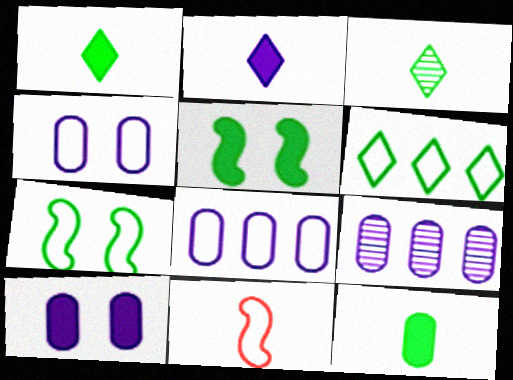[[4, 6, 11]]